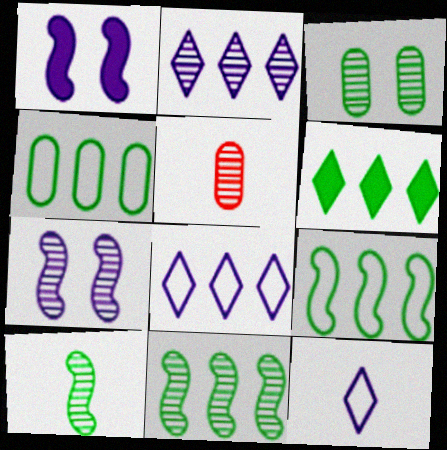[[4, 6, 11]]